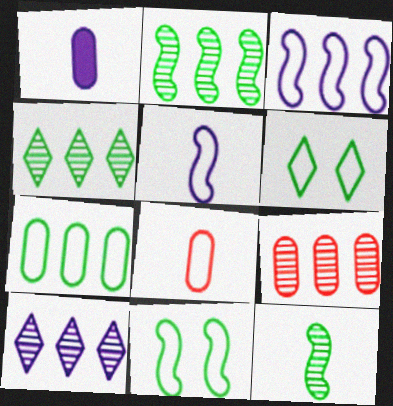[[2, 9, 10], 
[3, 6, 8]]